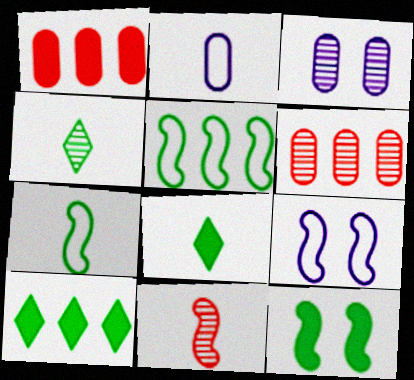[[1, 4, 9], 
[2, 8, 11], 
[6, 8, 9]]